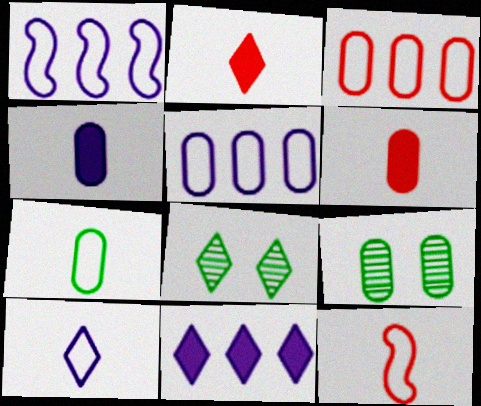[[1, 2, 9], 
[1, 6, 8], 
[3, 4, 9], 
[5, 6, 9], 
[7, 10, 12], 
[9, 11, 12]]